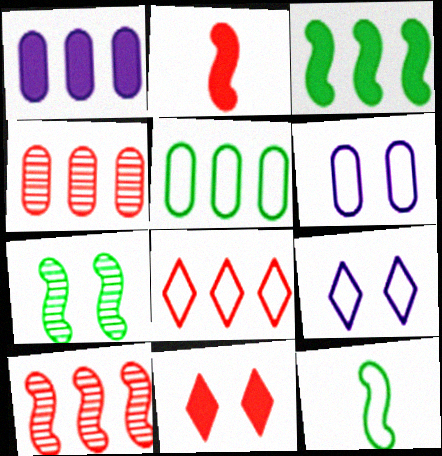[[1, 4, 5], 
[3, 7, 12], 
[6, 7, 11], 
[6, 8, 12]]